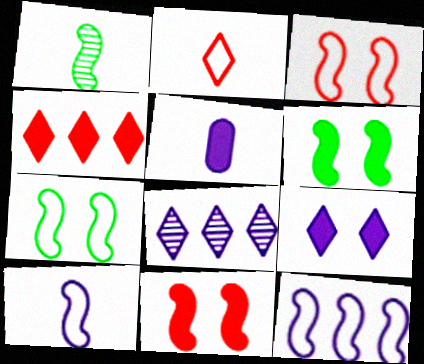[[1, 2, 5], 
[1, 11, 12], 
[4, 5, 6]]